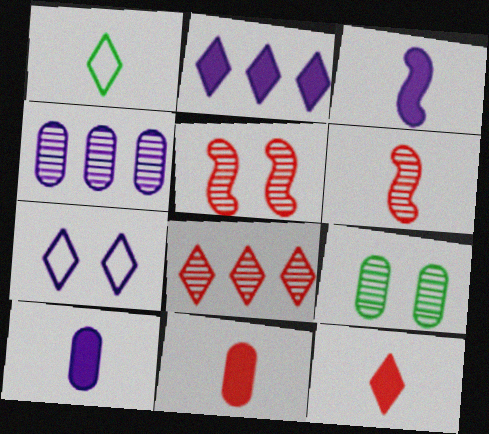[[1, 6, 10], 
[3, 4, 7]]